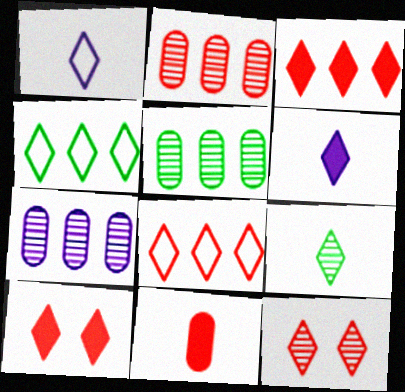[[2, 5, 7], 
[4, 6, 12]]